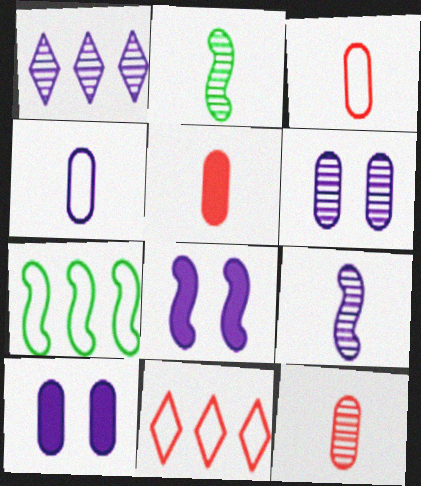[[1, 4, 8], 
[1, 6, 9], 
[2, 10, 11], 
[3, 5, 12]]